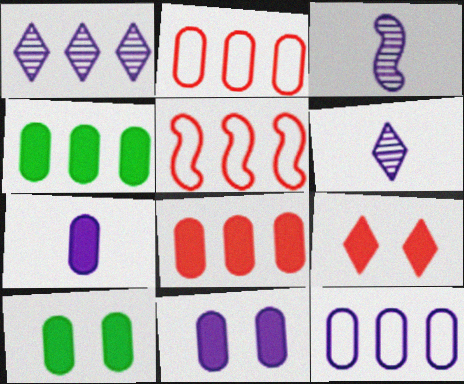[[1, 4, 5], 
[5, 6, 10], 
[7, 8, 10]]